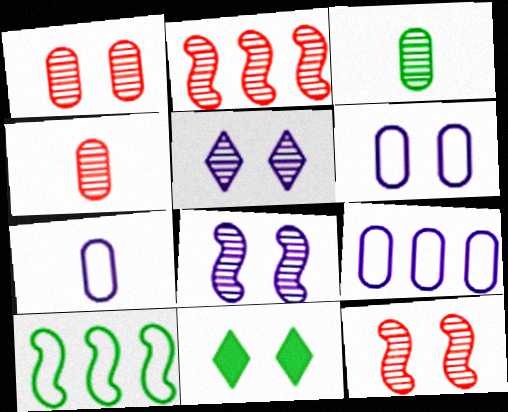[[2, 3, 5], 
[2, 7, 11], 
[3, 10, 11], 
[6, 7, 9], 
[6, 11, 12]]